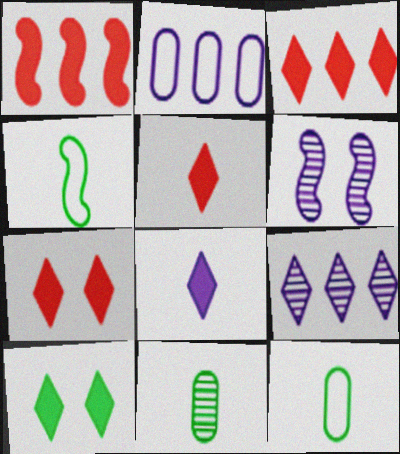[[1, 4, 6], 
[2, 6, 8], 
[3, 5, 7], 
[3, 6, 12], 
[3, 8, 10]]